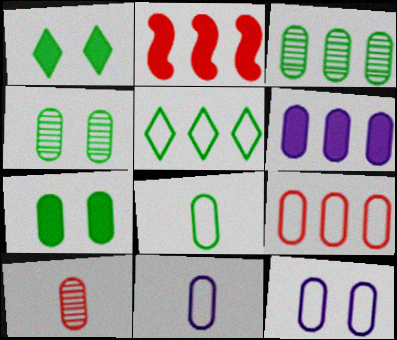[[3, 6, 9], 
[3, 7, 8], 
[8, 9, 12]]